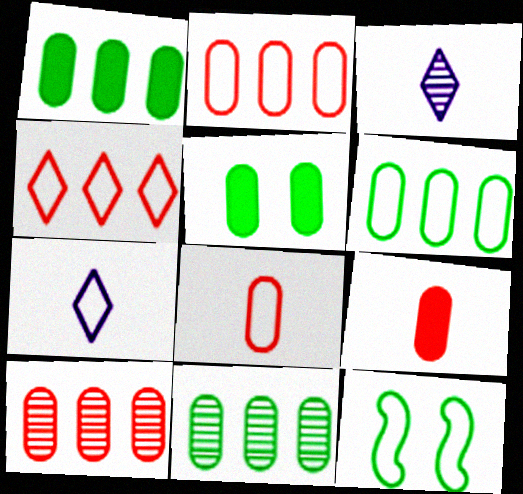[[1, 6, 11], 
[2, 7, 12]]